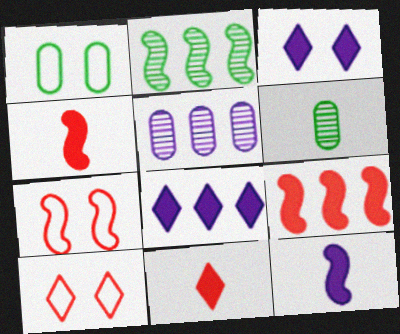[[2, 7, 12], 
[6, 7, 8]]